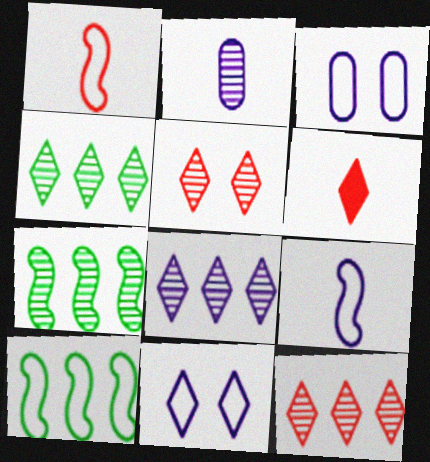[[2, 5, 7], 
[3, 6, 7], 
[4, 6, 11], 
[4, 8, 12]]